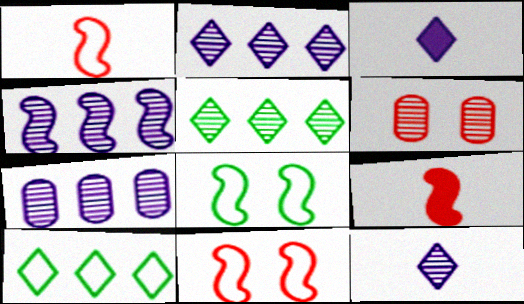[[2, 4, 7], 
[4, 8, 9]]